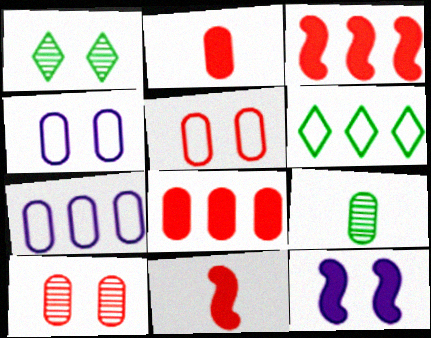[[1, 5, 12], 
[1, 7, 11], 
[4, 8, 9]]